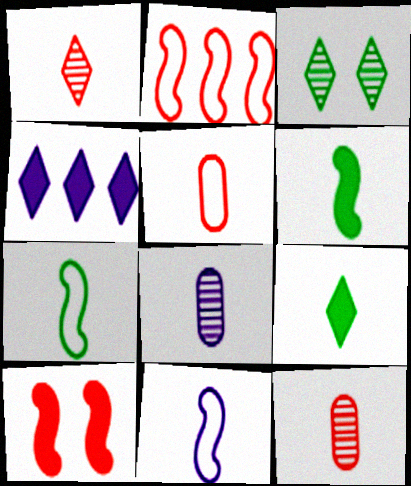[[9, 11, 12]]